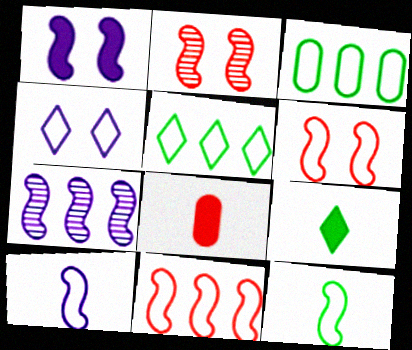[[1, 7, 10]]